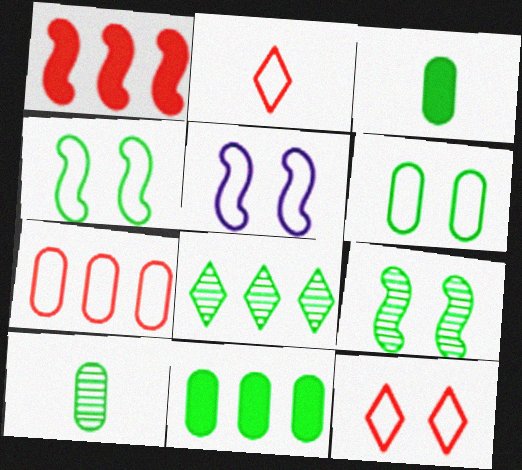[[3, 4, 8], 
[5, 6, 12], 
[6, 10, 11], 
[8, 9, 10]]